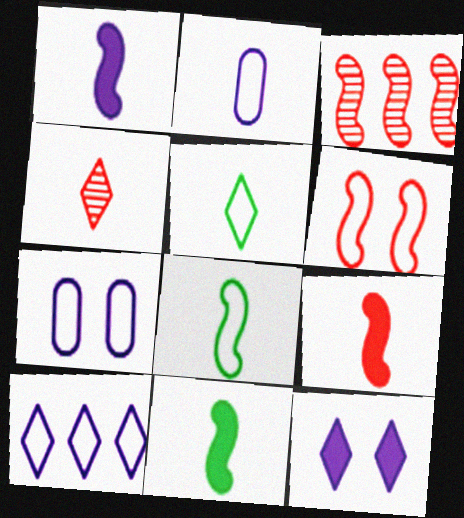[[1, 9, 11], 
[2, 4, 11], 
[3, 6, 9]]